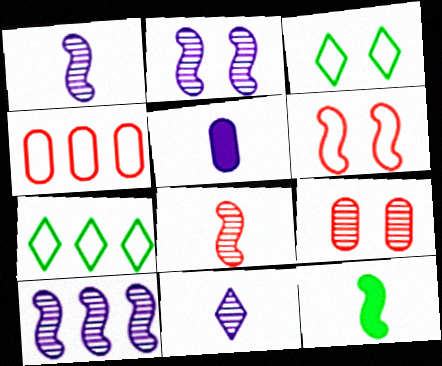[[1, 2, 10], 
[6, 10, 12]]